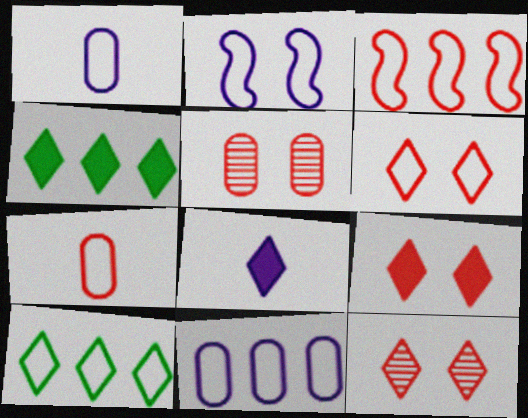[[2, 7, 10], 
[3, 6, 7], 
[3, 10, 11], 
[4, 8, 9], 
[6, 9, 12], 
[8, 10, 12]]